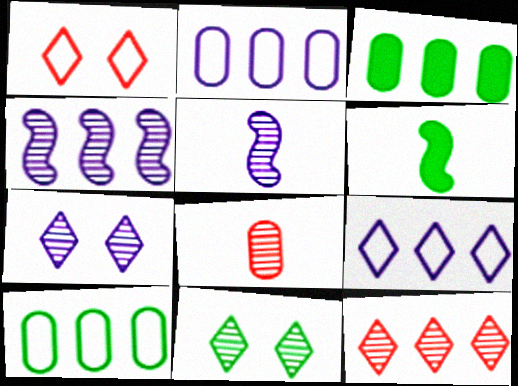[[1, 3, 5], 
[4, 8, 11], 
[6, 10, 11]]